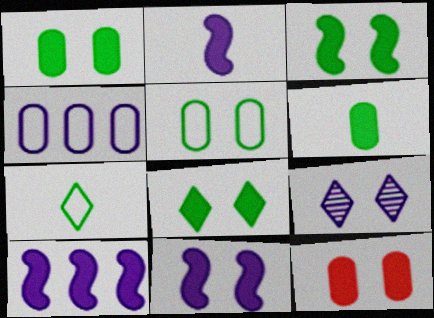[[1, 3, 8], 
[2, 4, 9], 
[2, 10, 11], 
[8, 11, 12]]